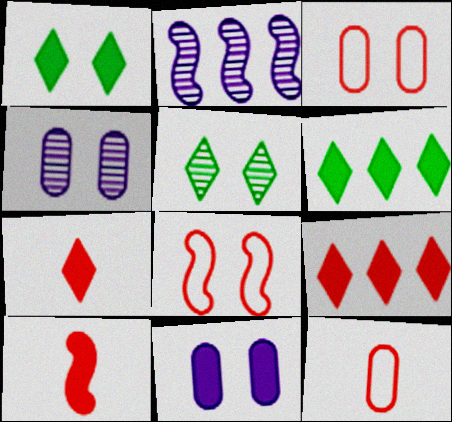[[1, 2, 12], 
[1, 4, 8], 
[5, 8, 11], 
[6, 10, 11]]